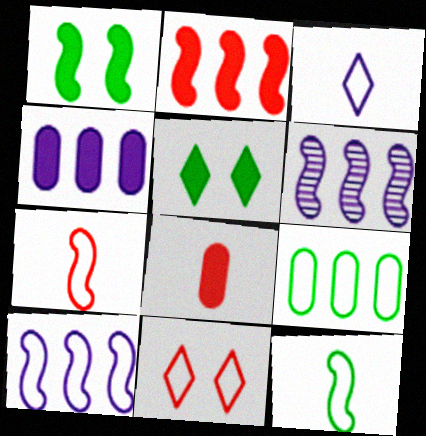[[1, 6, 7]]